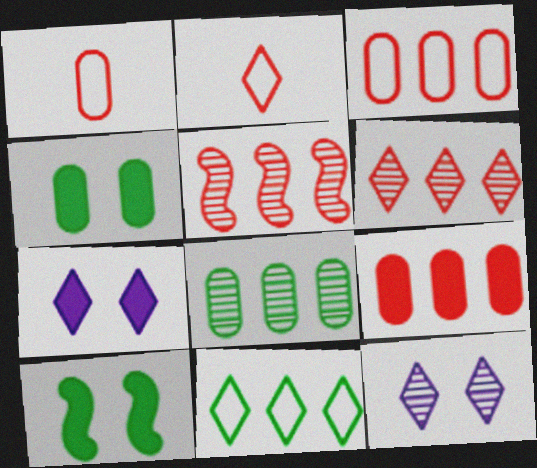[]